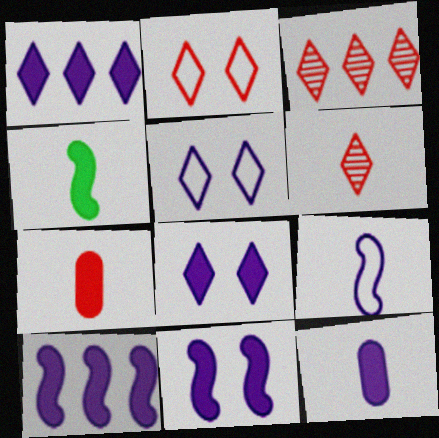[[1, 11, 12], 
[8, 10, 12]]